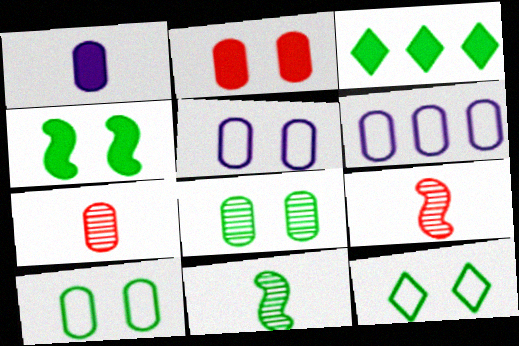[[2, 5, 8], 
[3, 5, 9], 
[3, 10, 11], 
[4, 8, 12]]